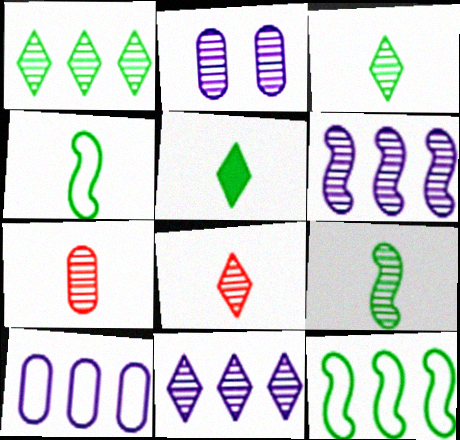[]